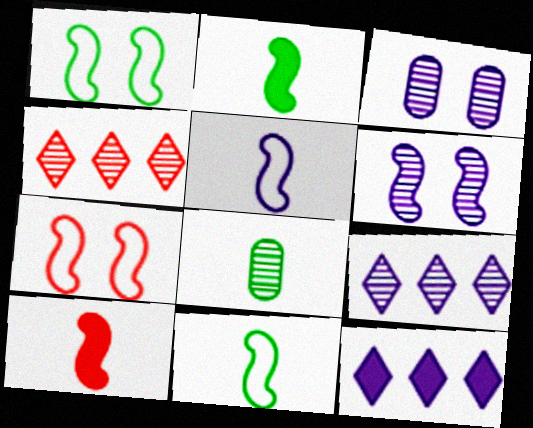[[3, 5, 12], 
[4, 6, 8], 
[7, 8, 12]]